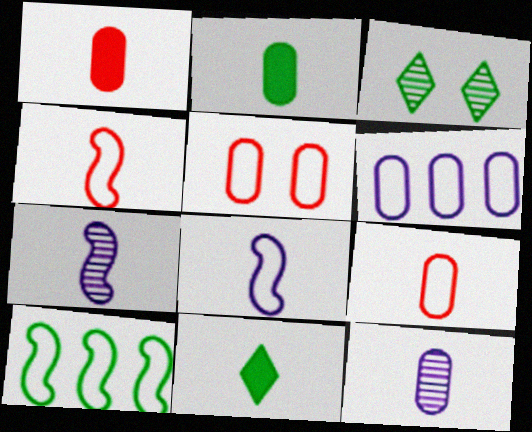[[2, 3, 10], 
[2, 9, 12], 
[4, 11, 12], 
[7, 9, 11]]